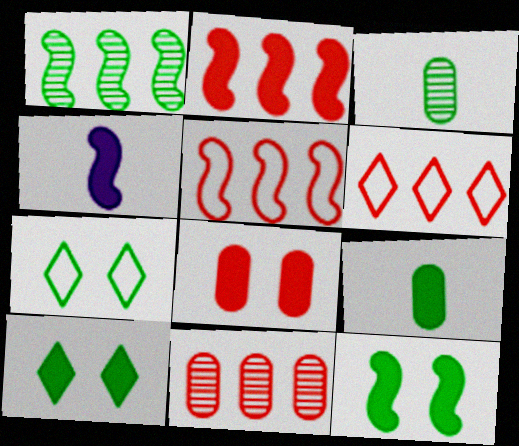[[1, 7, 9], 
[2, 4, 12], 
[2, 6, 11], 
[4, 7, 11]]